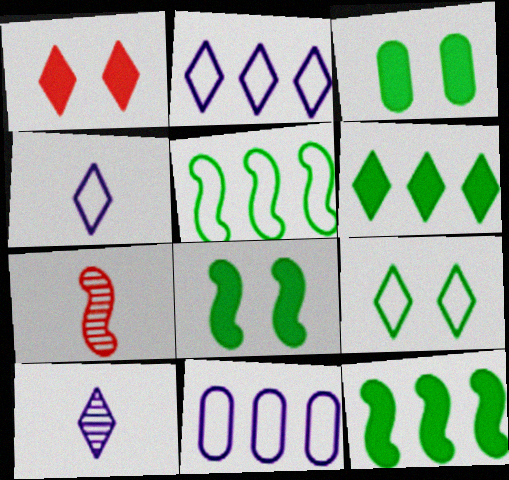[[2, 3, 7]]